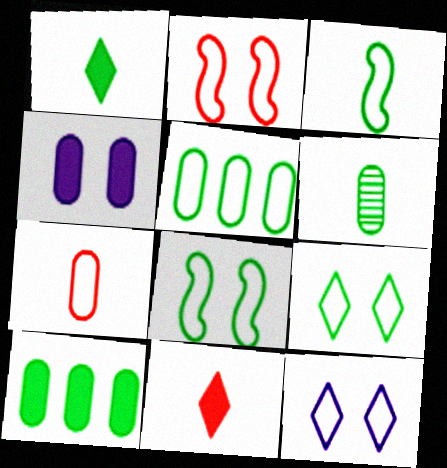[[1, 3, 6], 
[3, 5, 9]]